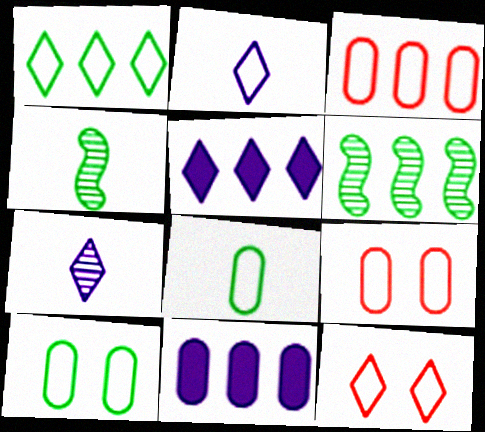[[1, 2, 12], 
[3, 5, 6], 
[4, 5, 9], 
[4, 11, 12]]